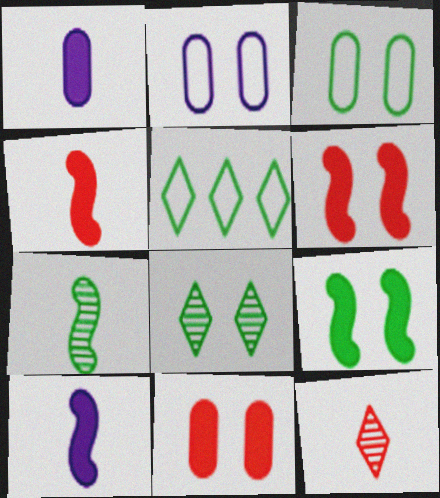[[2, 6, 8], 
[3, 8, 9]]